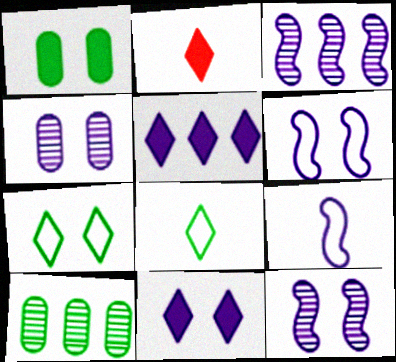[[2, 6, 10], 
[4, 5, 9], 
[4, 6, 11]]